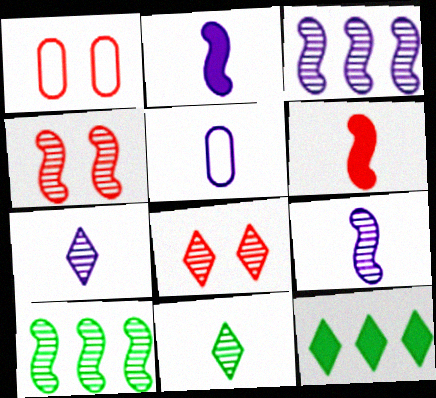[[1, 9, 12], 
[2, 5, 7], 
[4, 5, 12], 
[4, 9, 10], 
[5, 6, 11]]